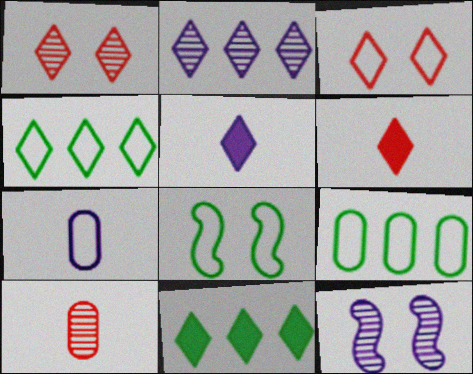[[1, 4, 5], 
[6, 9, 12]]